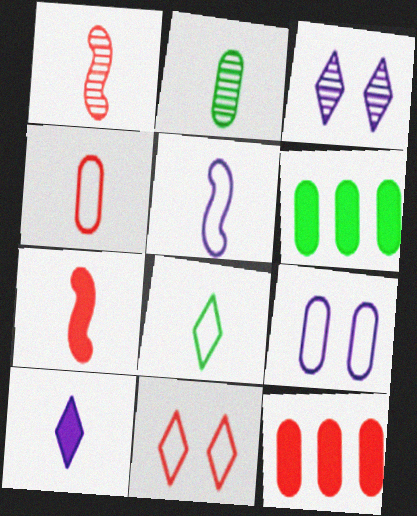[[1, 11, 12], 
[2, 9, 12], 
[4, 5, 8]]